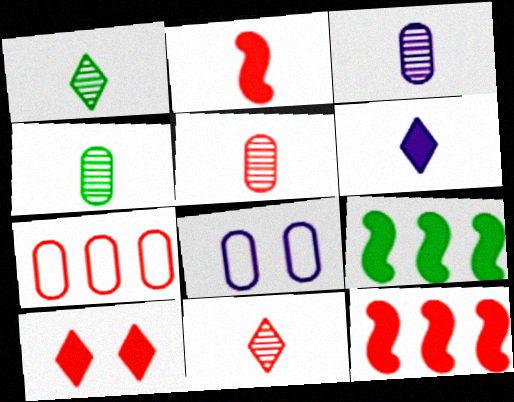[[1, 8, 12], 
[3, 4, 5], 
[8, 9, 11]]